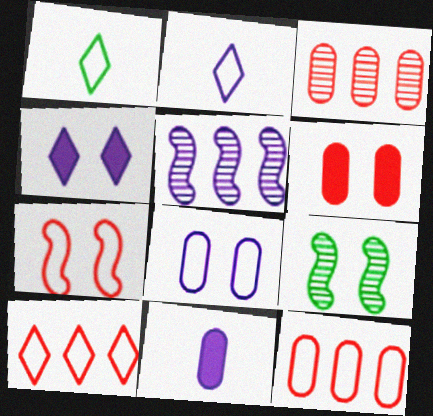[[1, 5, 6], 
[9, 10, 11]]